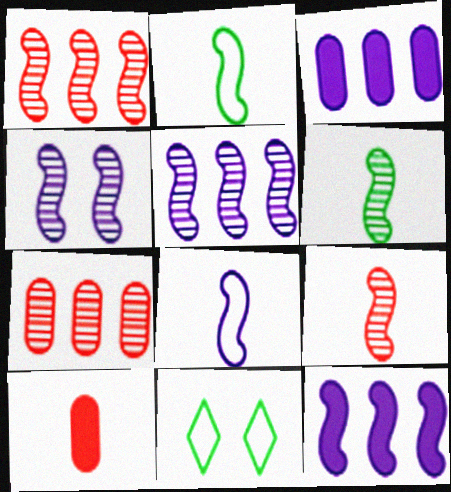[[1, 4, 6], 
[3, 9, 11], 
[4, 8, 12], 
[5, 10, 11]]